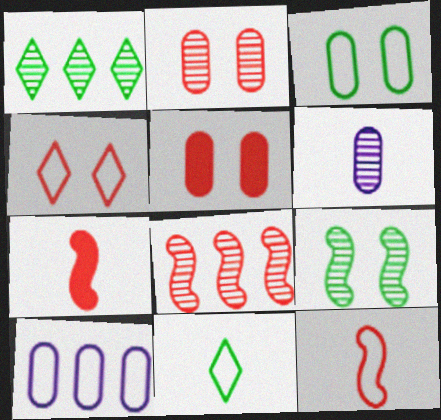[[6, 7, 11]]